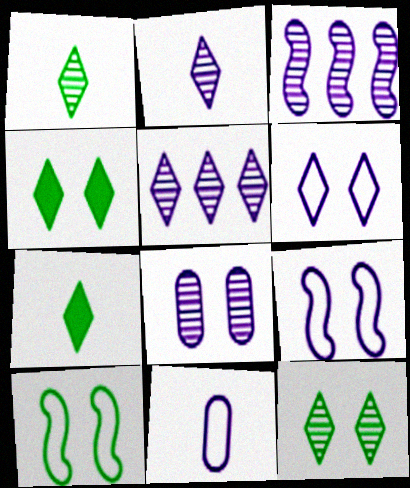[[2, 3, 8]]